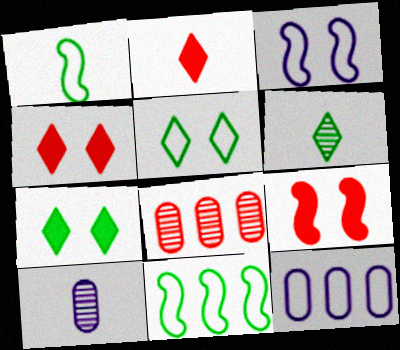[[1, 2, 10], 
[4, 10, 11], 
[6, 9, 12]]